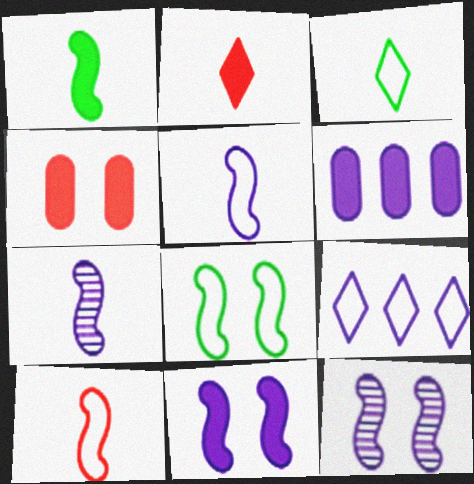[[1, 7, 10]]